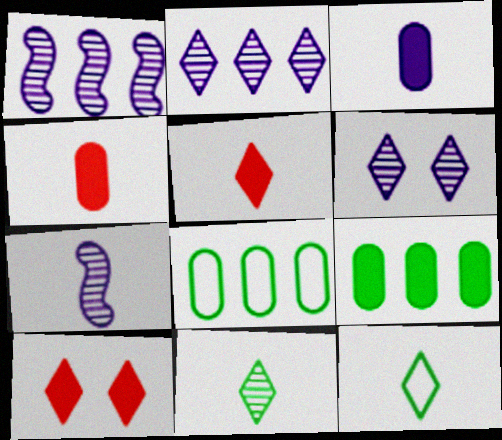[[2, 10, 12], 
[4, 7, 12], 
[7, 8, 10]]